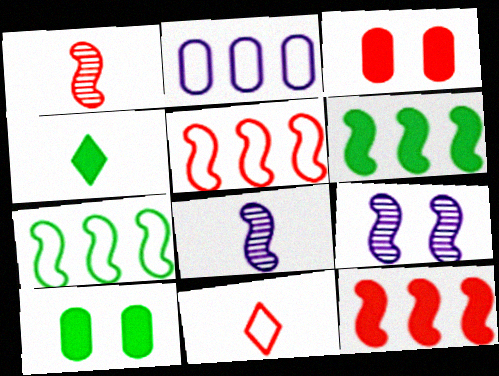[[4, 6, 10]]